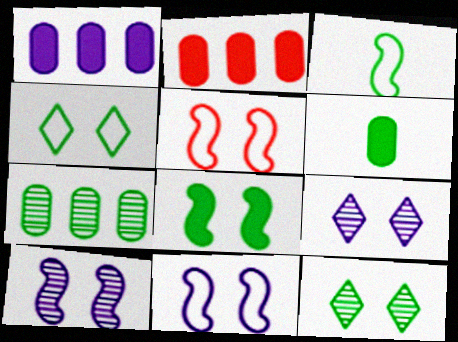[[2, 3, 9], 
[5, 8, 10]]